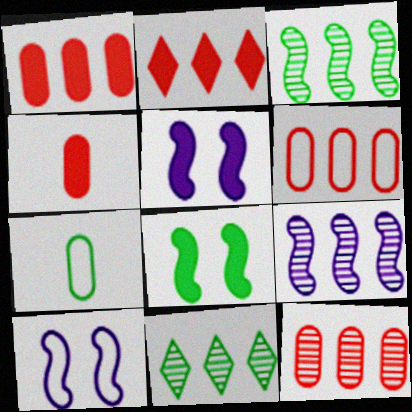[[1, 6, 12], 
[4, 10, 11], 
[7, 8, 11], 
[9, 11, 12]]